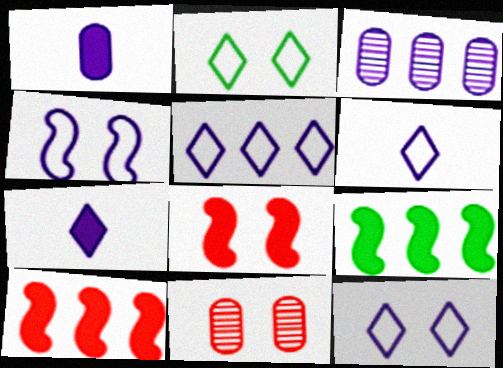[[3, 4, 7], 
[5, 6, 12], 
[6, 9, 11]]